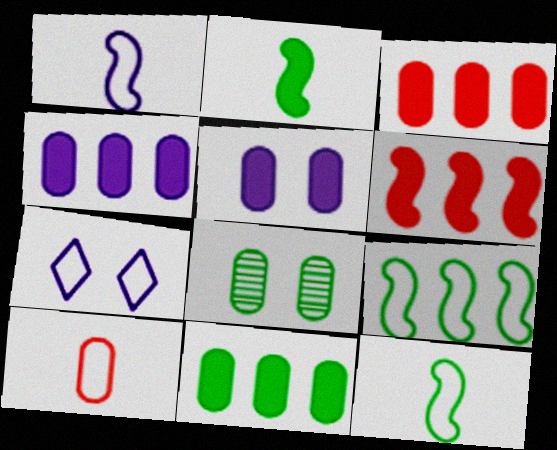[[3, 4, 11], 
[4, 8, 10], 
[7, 9, 10]]